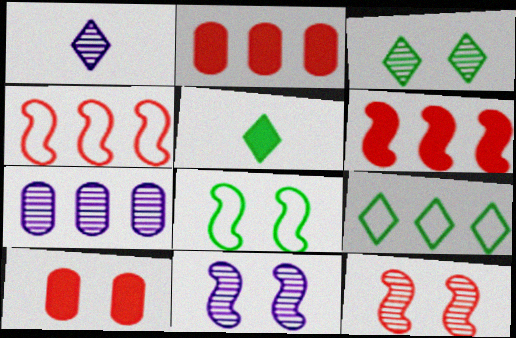[[1, 2, 8], 
[1, 7, 11], 
[3, 5, 9], 
[6, 7, 9]]